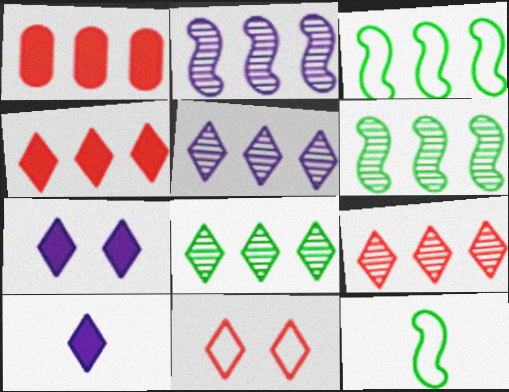[[1, 3, 5], 
[5, 8, 9], 
[8, 10, 11]]